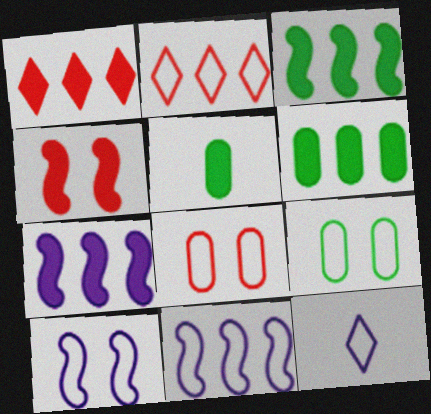[[1, 6, 7]]